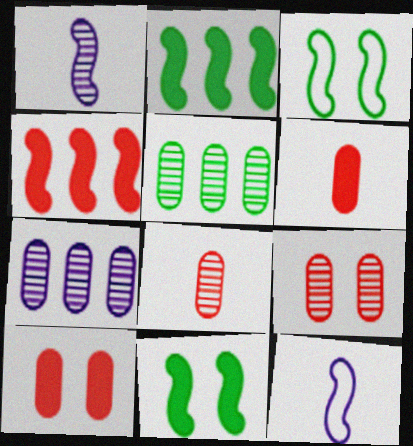[[1, 3, 4]]